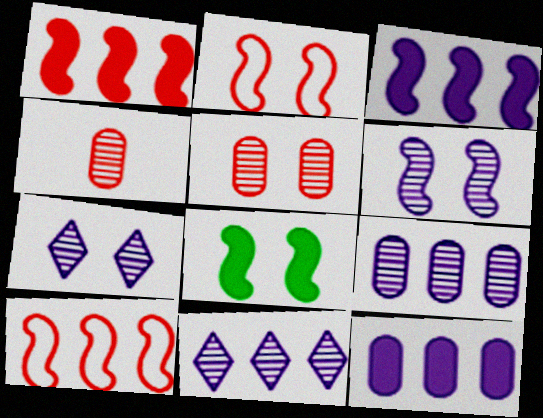[[2, 6, 8]]